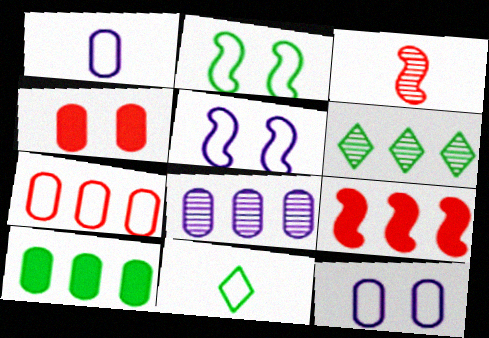[[5, 7, 11], 
[7, 8, 10]]